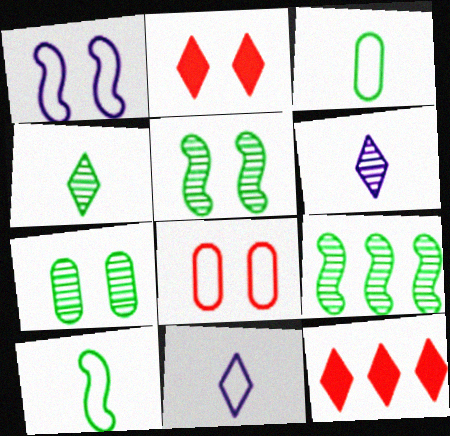[[1, 2, 7], 
[4, 7, 9]]